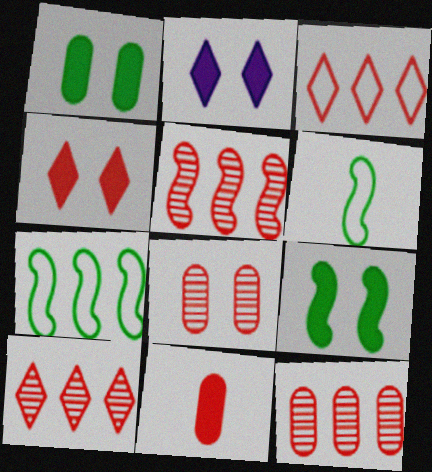[[2, 6, 12], 
[5, 10, 12]]